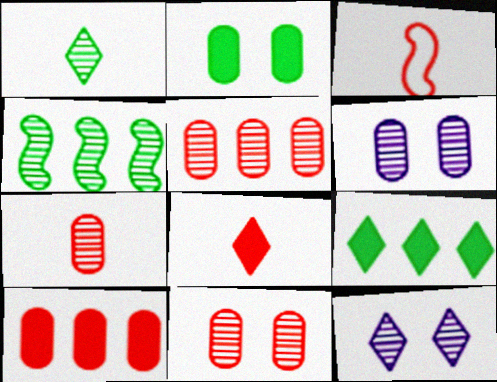[[3, 6, 9], 
[3, 7, 8], 
[4, 7, 12], 
[5, 7, 11]]